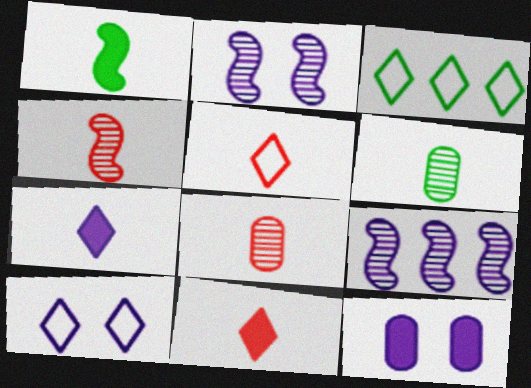[[2, 10, 12], 
[3, 4, 12], 
[3, 5, 10]]